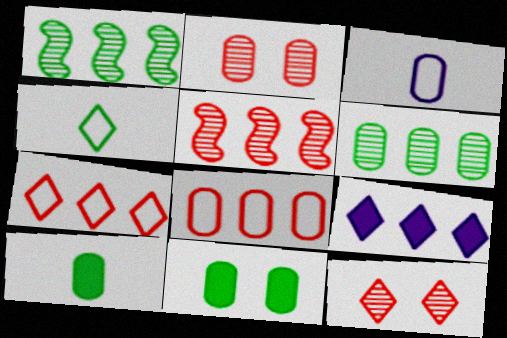[[1, 4, 11], 
[1, 8, 9], 
[4, 9, 12]]